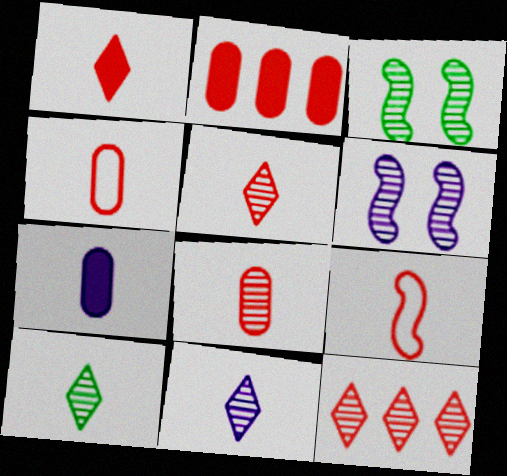[[1, 8, 9], 
[5, 10, 11], 
[7, 9, 10]]